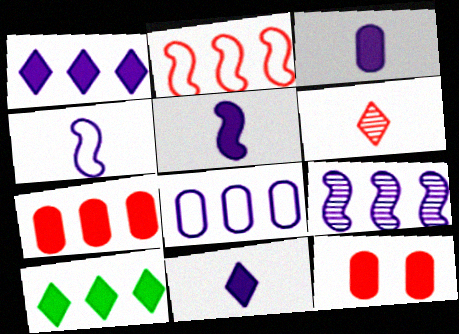[[1, 8, 9], 
[2, 6, 12], 
[3, 5, 11], 
[5, 10, 12]]